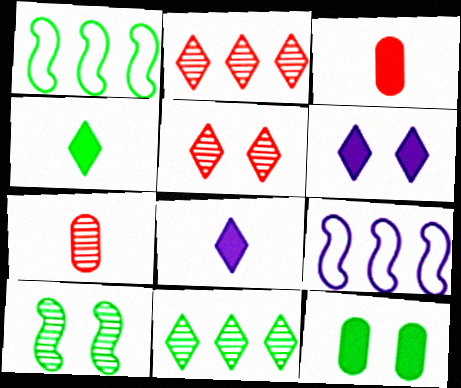[[1, 6, 7]]